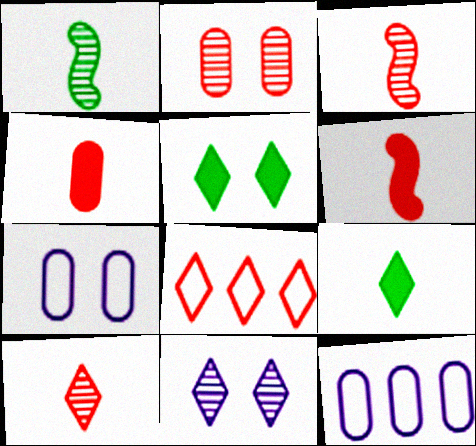[[2, 6, 8], 
[3, 5, 12], 
[8, 9, 11]]